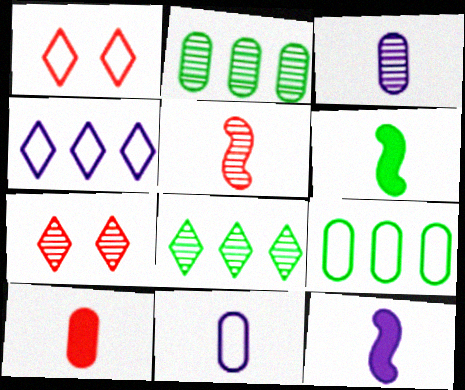[[1, 2, 12], 
[7, 9, 12]]